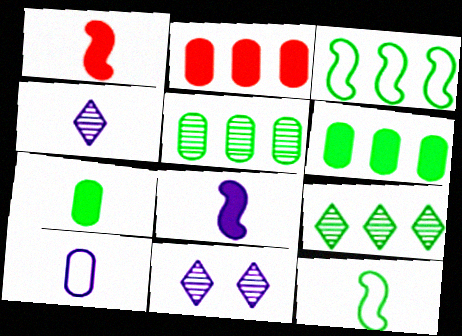[[2, 11, 12], 
[3, 6, 9], 
[4, 8, 10]]